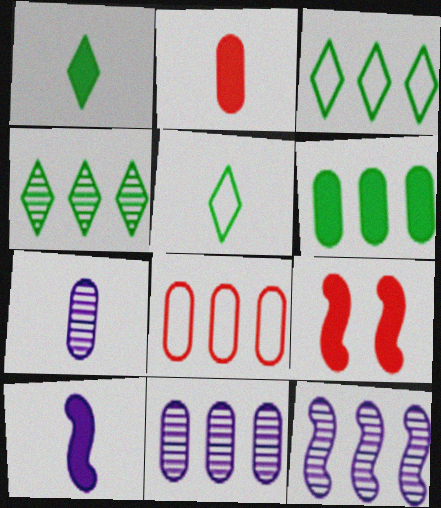[[1, 2, 10], 
[3, 7, 9], 
[5, 9, 11], 
[6, 8, 11]]